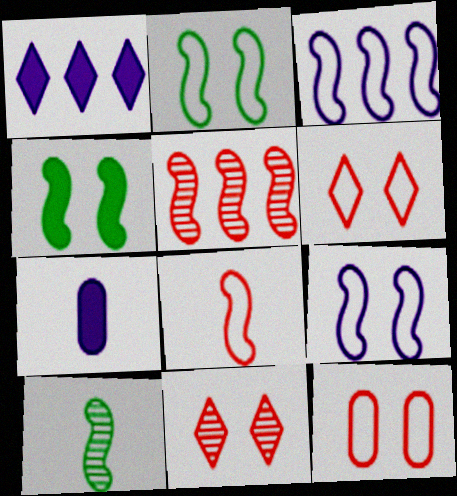[[1, 10, 12], 
[2, 3, 8]]